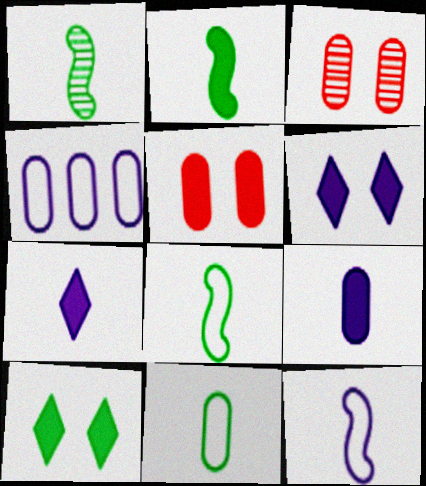[[1, 2, 8]]